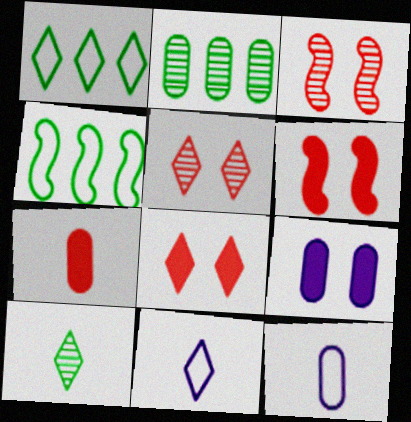[[2, 6, 11]]